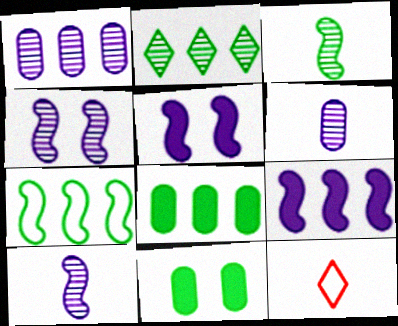[[2, 7, 8], 
[4, 8, 12]]